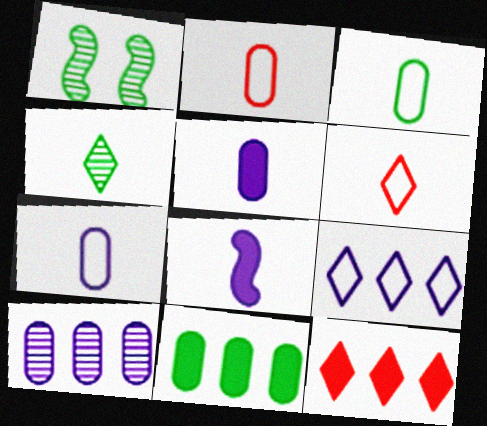[[1, 7, 12], 
[2, 3, 7], 
[2, 4, 8]]